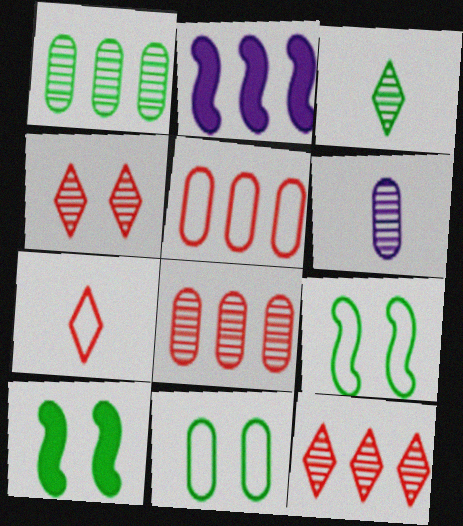[]